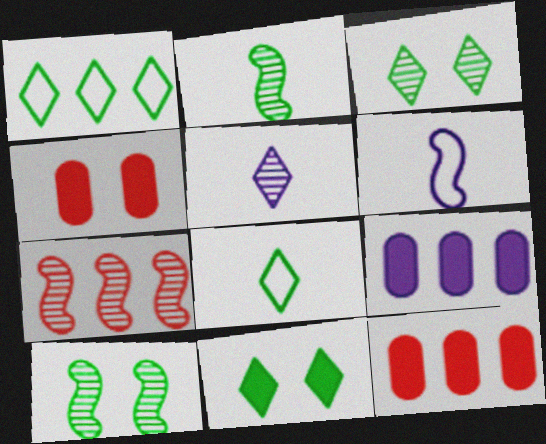[[1, 7, 9], 
[3, 6, 12]]